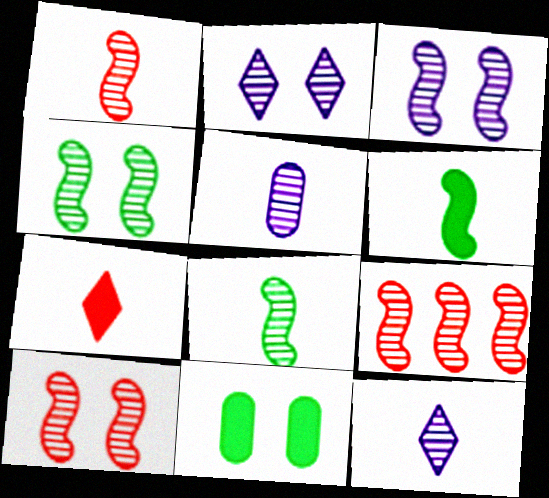[[1, 9, 10], 
[3, 4, 10], 
[3, 8, 9]]